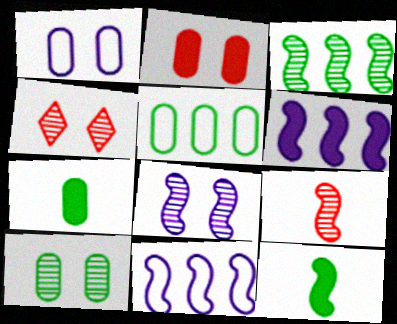[[1, 2, 10], 
[3, 8, 9], 
[4, 7, 11], 
[4, 8, 10], 
[5, 7, 10]]